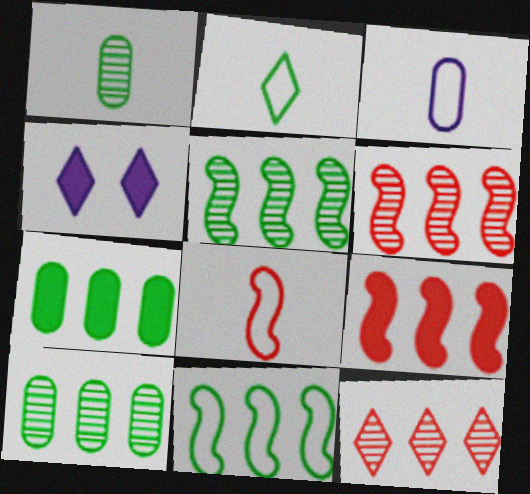[[2, 3, 8], 
[2, 4, 12], 
[4, 8, 10]]